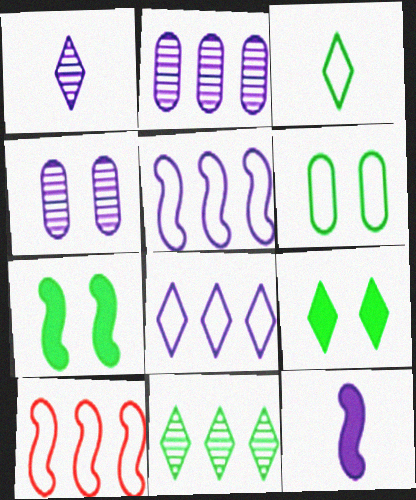[[3, 9, 11], 
[4, 8, 12]]